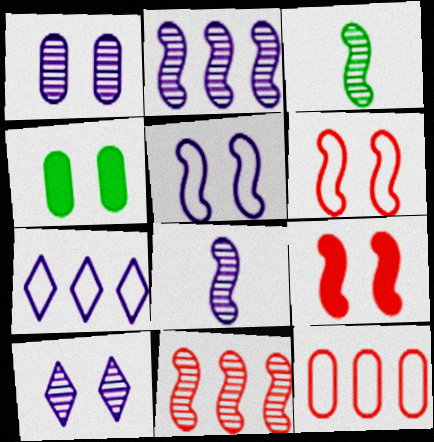[[4, 6, 10]]